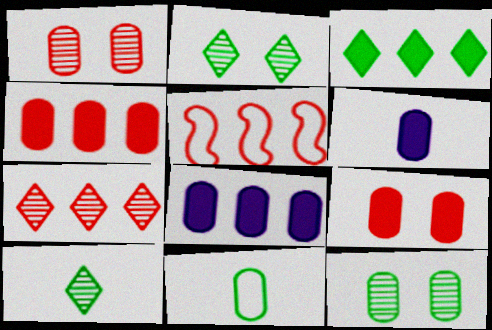[[1, 8, 11], 
[2, 5, 6], 
[4, 5, 7]]